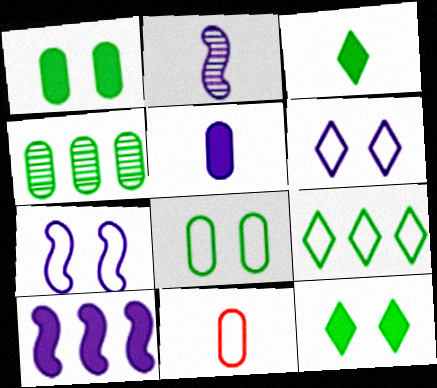[[2, 3, 11], 
[2, 7, 10], 
[7, 9, 11]]